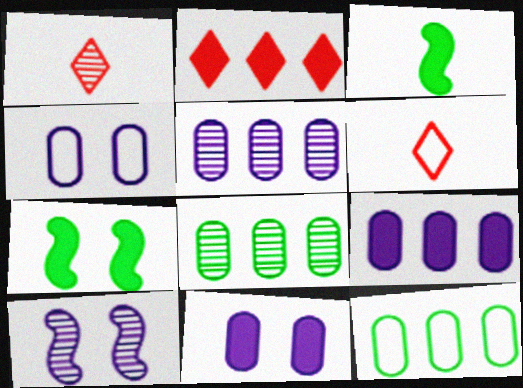[[1, 8, 10], 
[2, 3, 11], 
[5, 6, 7]]